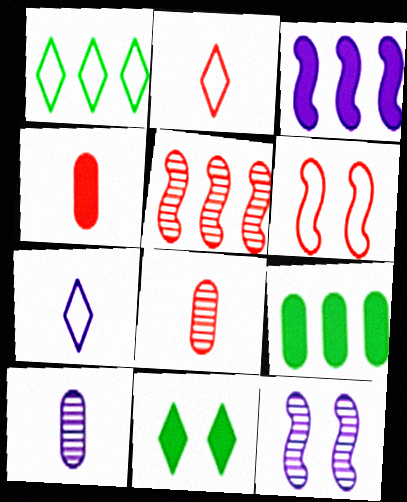[[1, 4, 12], 
[2, 9, 12], 
[3, 4, 11]]